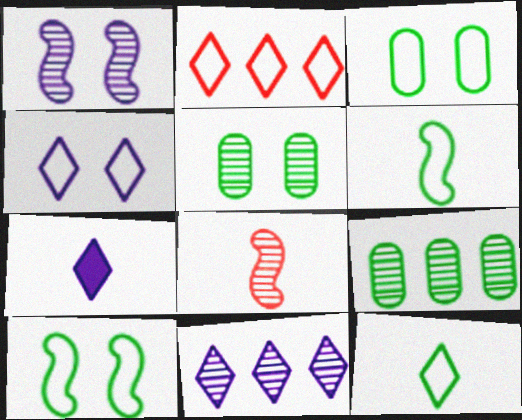[[2, 4, 12], 
[4, 7, 11], 
[5, 8, 11]]